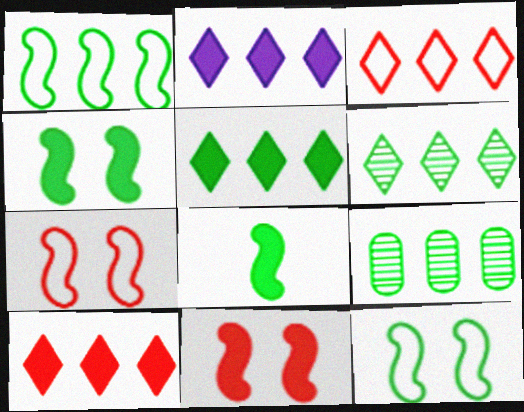[[1, 5, 9], 
[2, 3, 6], 
[2, 5, 10]]